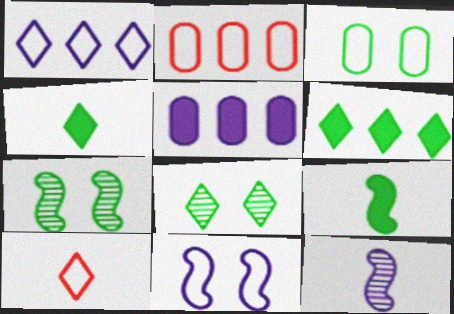[[5, 7, 10]]